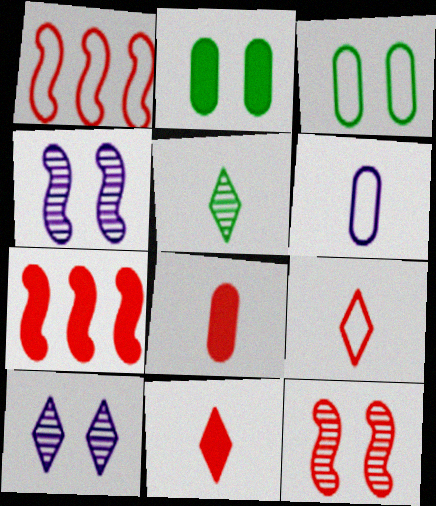[]